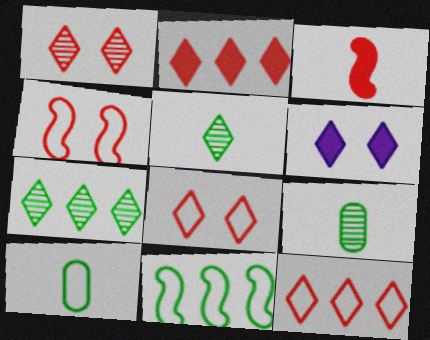[[5, 6, 12]]